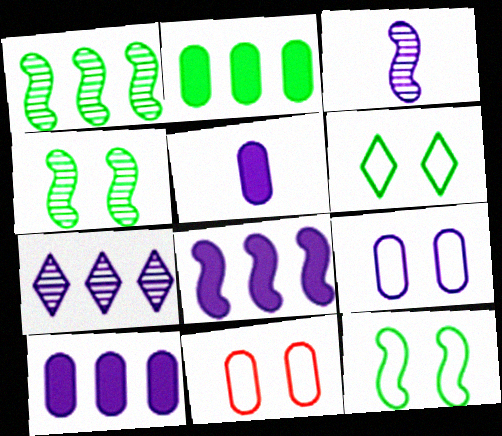[]